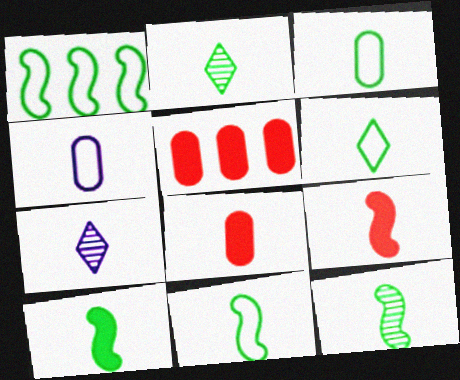[[2, 3, 10], 
[2, 4, 9], 
[3, 6, 11], 
[3, 7, 9], 
[7, 8, 11], 
[10, 11, 12]]